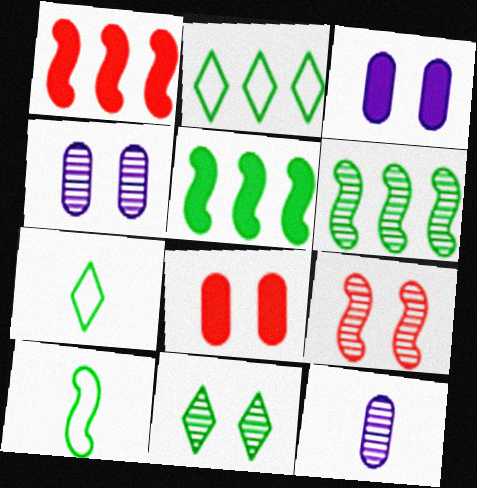[[1, 4, 7], 
[4, 9, 11]]